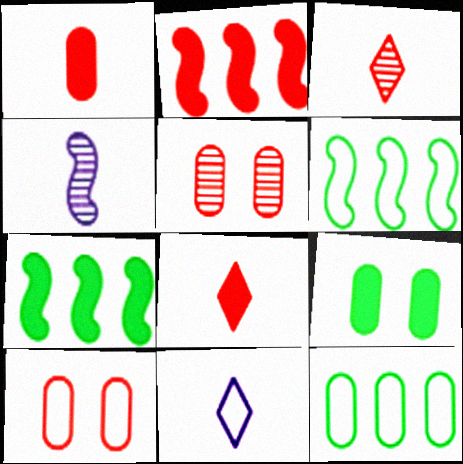[[2, 3, 10], 
[5, 7, 11], 
[6, 10, 11]]